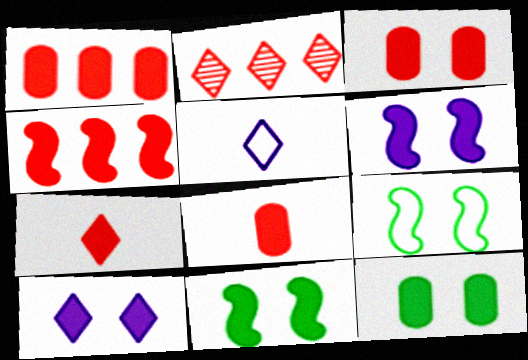[[1, 3, 8], 
[3, 4, 7], 
[3, 10, 11]]